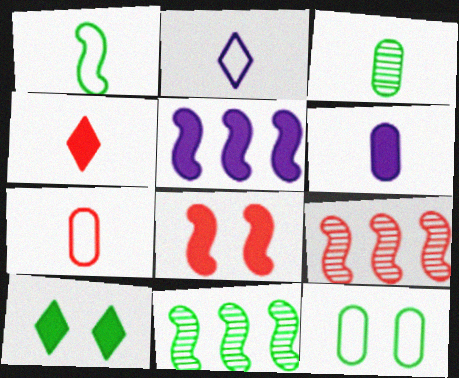[[1, 2, 7], 
[3, 6, 7]]